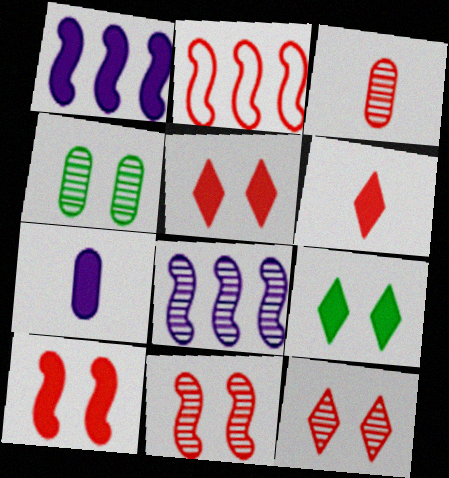[[2, 3, 5]]